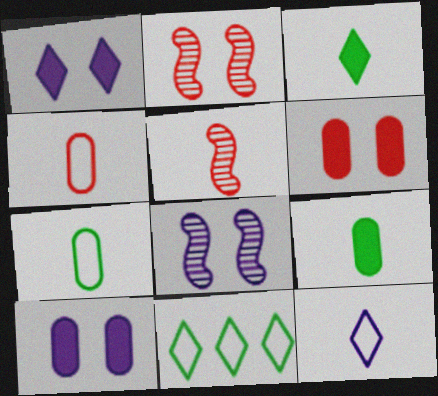[[5, 9, 12], 
[5, 10, 11]]